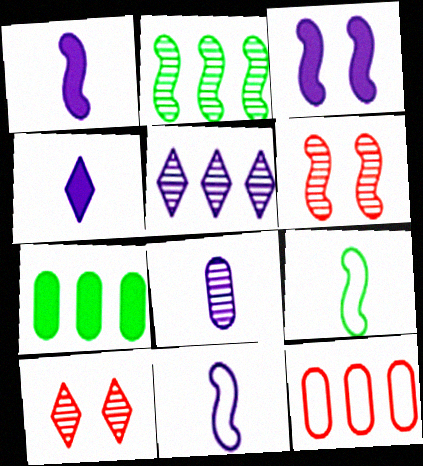[[2, 8, 10], 
[4, 8, 11], 
[7, 10, 11]]